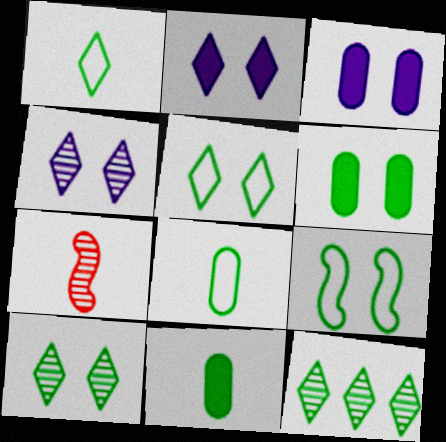[[6, 9, 10], 
[9, 11, 12]]